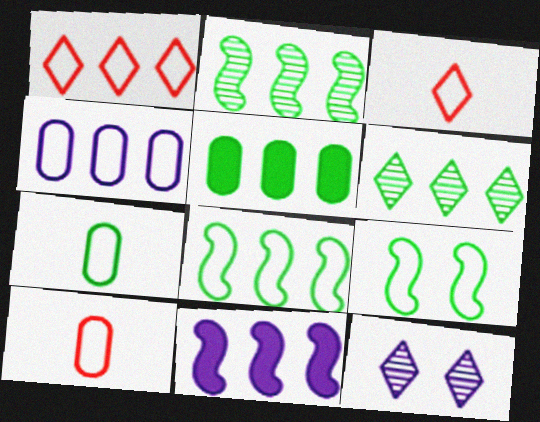[[1, 4, 8], 
[3, 4, 9], 
[5, 6, 8]]